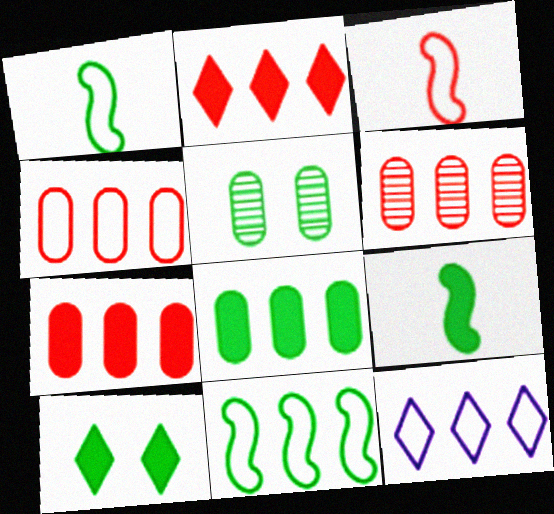[[4, 6, 7], 
[4, 11, 12], 
[8, 9, 10]]